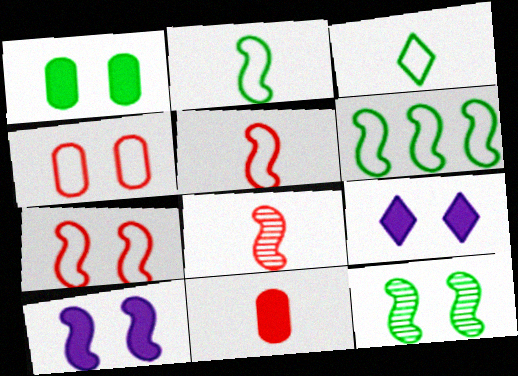[[4, 9, 12], 
[6, 8, 10], 
[7, 10, 12]]